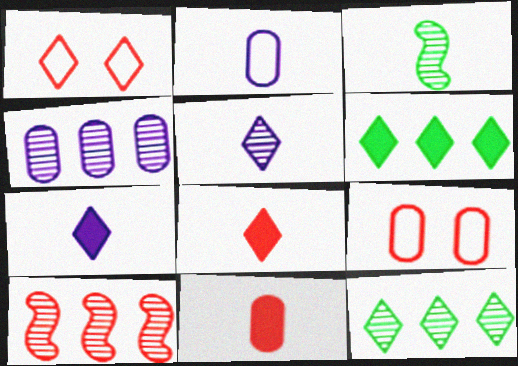[[1, 5, 6], 
[1, 7, 12], 
[1, 10, 11], 
[2, 3, 8], 
[4, 10, 12], 
[8, 9, 10]]